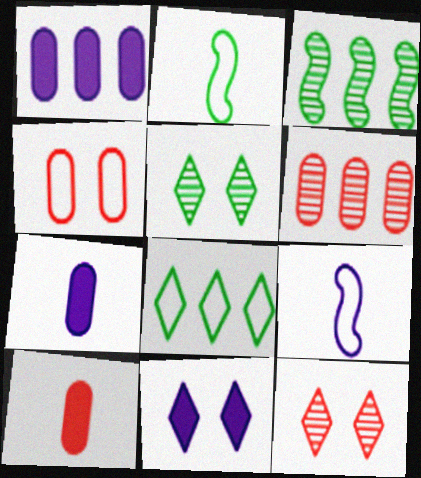[[1, 2, 12], 
[2, 6, 11], 
[4, 6, 10], 
[4, 8, 9]]